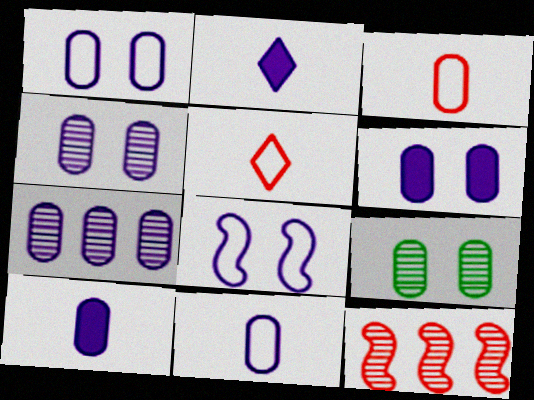[[1, 4, 6], 
[1, 7, 10], 
[2, 7, 8], 
[6, 7, 11]]